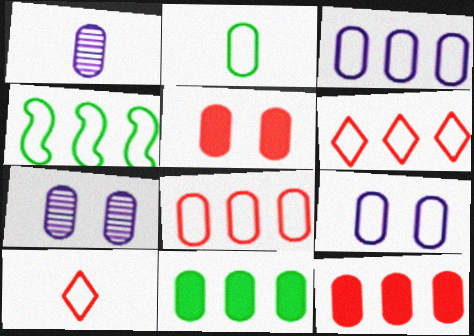[[2, 7, 12], 
[2, 8, 9], 
[3, 4, 6], 
[4, 9, 10]]